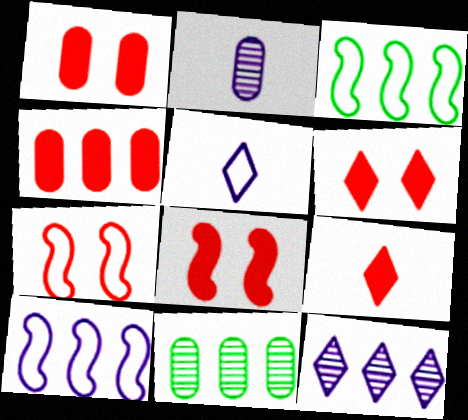[[1, 6, 8], 
[2, 3, 6], 
[3, 4, 12], 
[4, 8, 9], 
[5, 8, 11]]